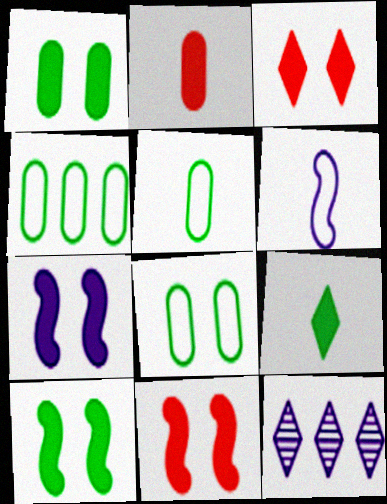[[1, 3, 7], 
[4, 5, 8], 
[5, 11, 12], 
[7, 10, 11]]